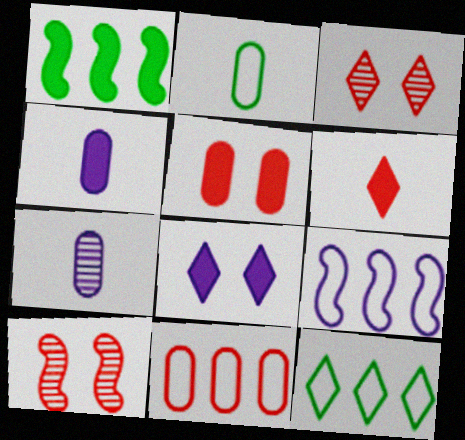[[4, 10, 12], 
[6, 10, 11], 
[7, 8, 9], 
[9, 11, 12]]